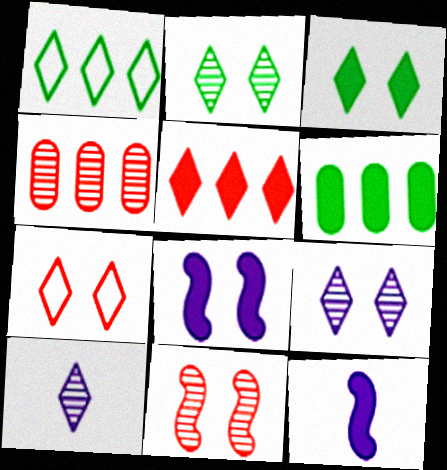[[3, 7, 9]]